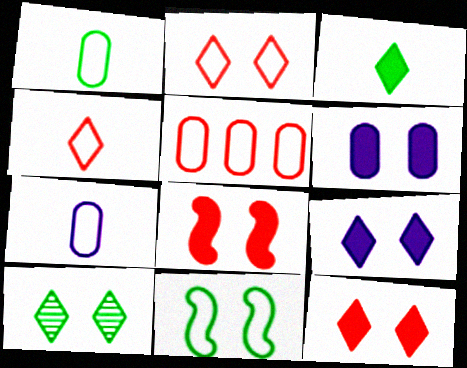[[2, 9, 10]]